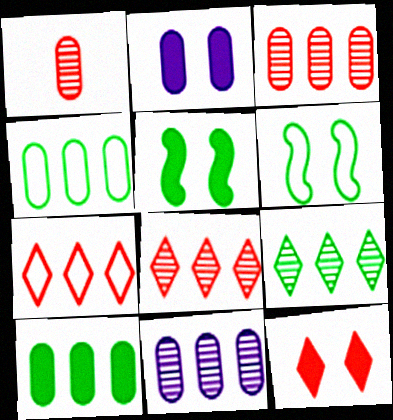[[1, 2, 4], 
[2, 5, 12]]